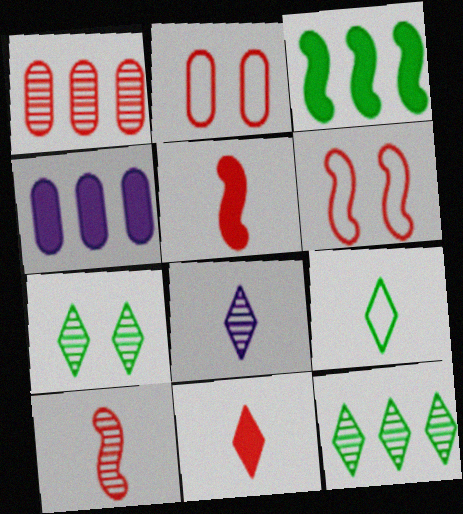[[1, 6, 11], 
[2, 3, 8], 
[8, 9, 11]]